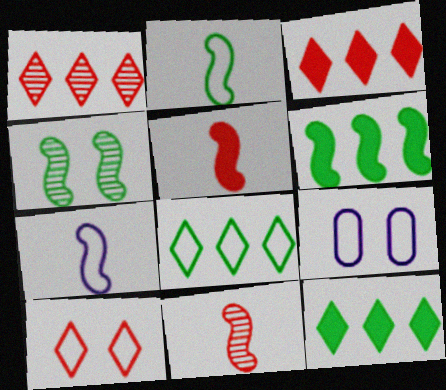[[2, 4, 6], 
[9, 11, 12]]